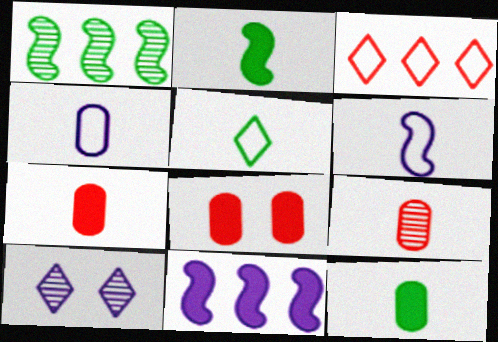[[1, 9, 10], 
[4, 9, 12], 
[4, 10, 11]]